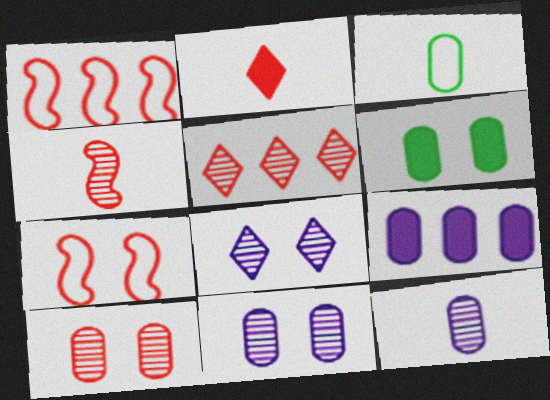[[1, 2, 10], 
[3, 9, 10], 
[4, 5, 10], 
[6, 7, 8]]